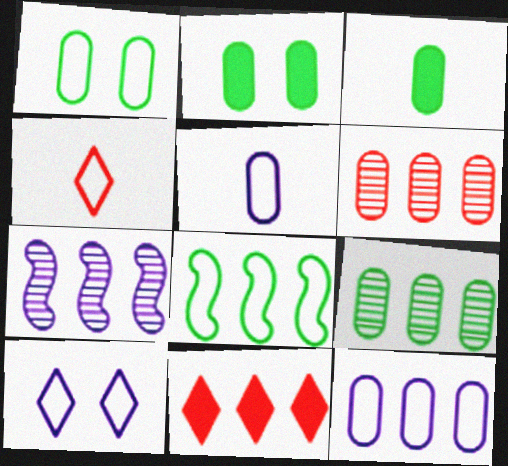[[1, 3, 9], 
[2, 4, 7], 
[2, 5, 6]]